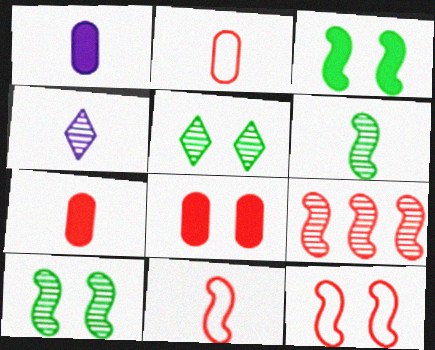[]